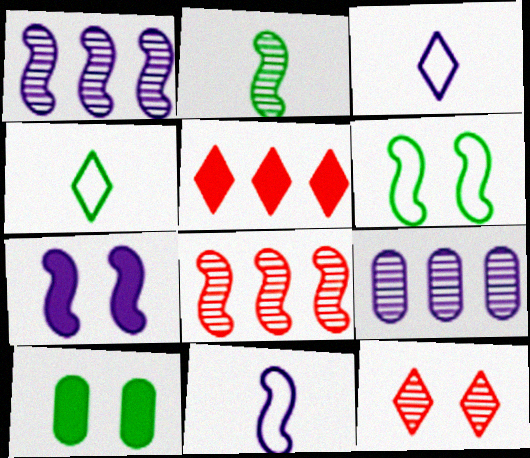[[1, 7, 11], 
[2, 9, 12], 
[3, 7, 9], 
[3, 8, 10]]